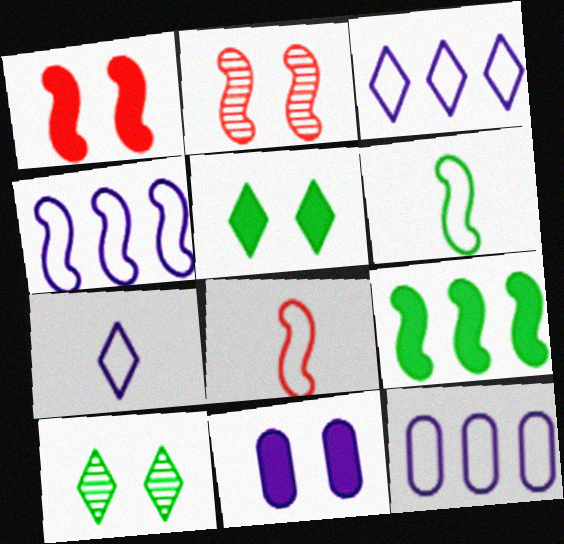[[1, 5, 11], 
[3, 4, 12]]